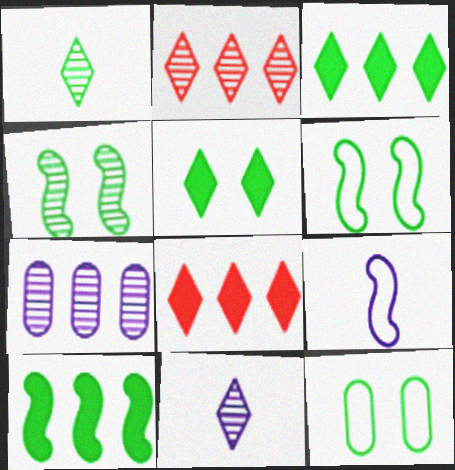[[1, 10, 12], 
[4, 5, 12]]